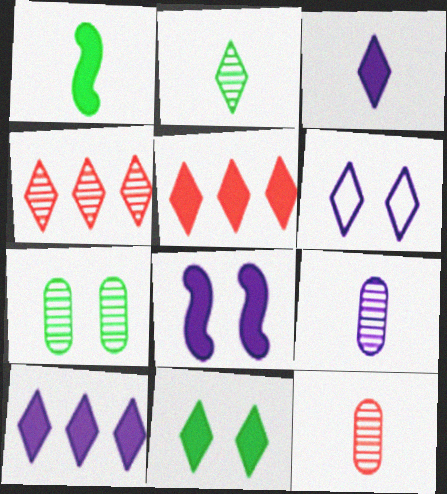[[2, 5, 6], 
[3, 5, 11]]